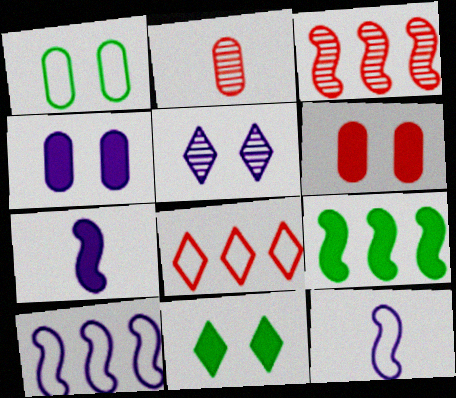[[1, 8, 12], 
[2, 10, 11], 
[3, 9, 10]]